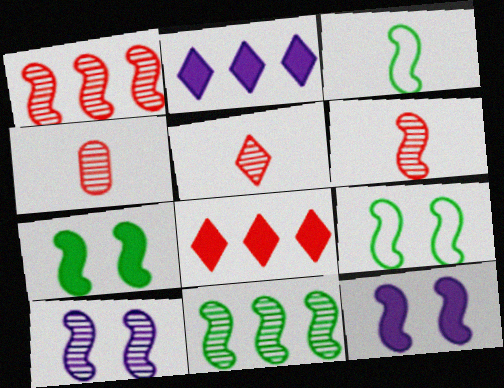[[1, 3, 12], 
[2, 4, 9], 
[3, 7, 11], 
[4, 5, 6], 
[6, 10, 11]]